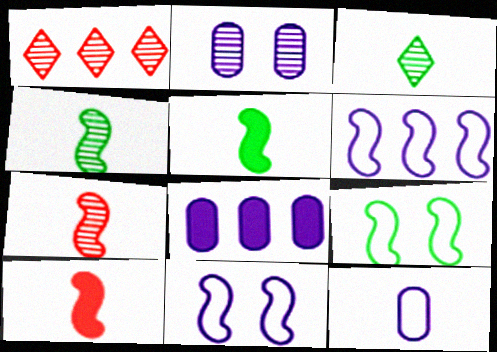[[1, 2, 4], 
[2, 8, 12], 
[3, 10, 12]]